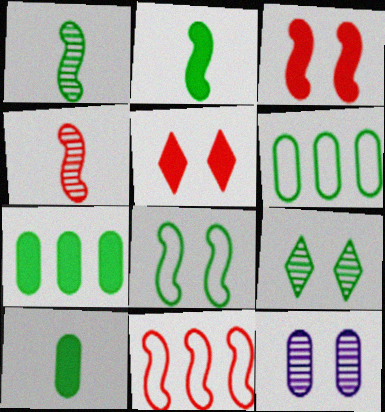[[2, 6, 9], 
[3, 4, 11], 
[5, 8, 12]]